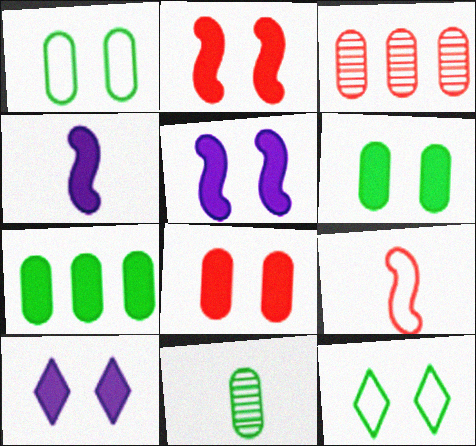[[1, 7, 11], 
[2, 6, 10], 
[3, 4, 12]]